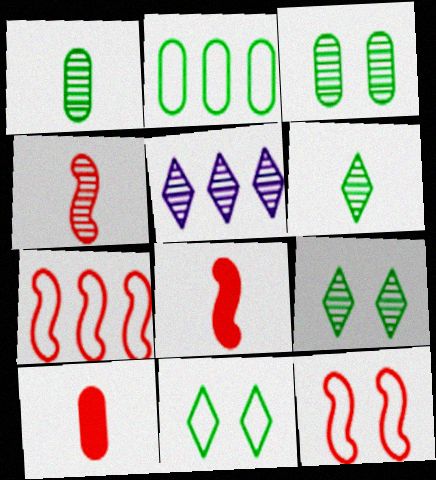[[3, 4, 5]]